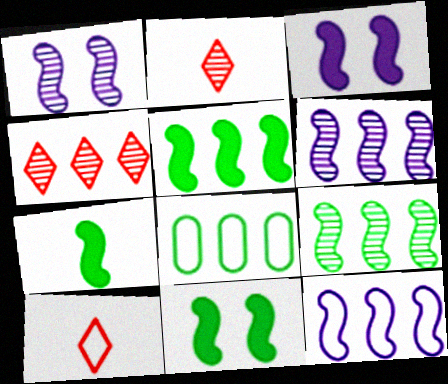[[2, 3, 8], 
[5, 7, 11]]